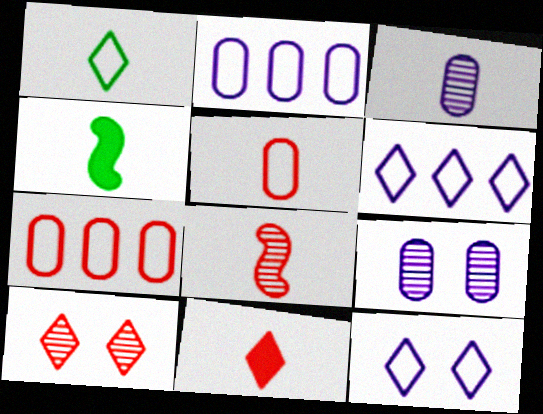[[2, 4, 10], 
[5, 8, 11]]